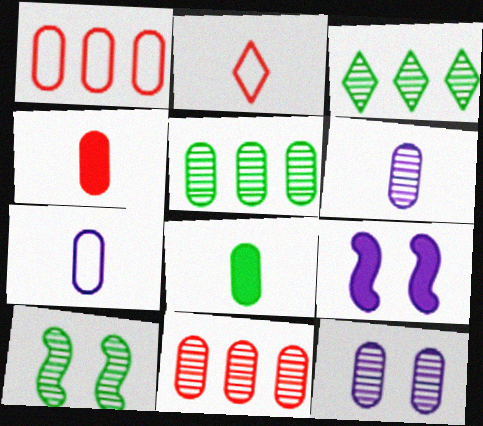[[1, 8, 12], 
[2, 5, 9]]